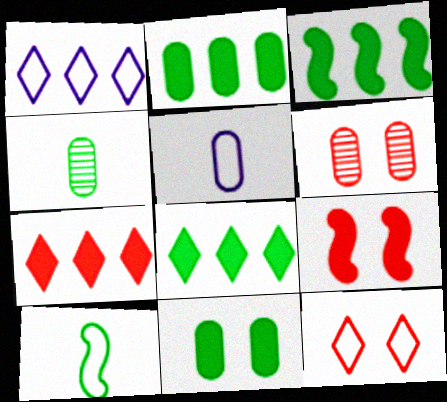[[1, 4, 9], 
[2, 3, 8], 
[2, 5, 6], 
[6, 9, 12]]